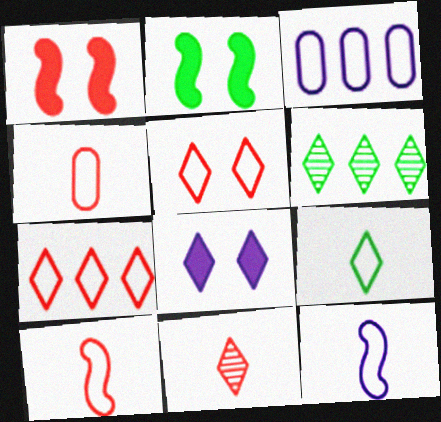[[2, 3, 11], 
[4, 9, 12]]